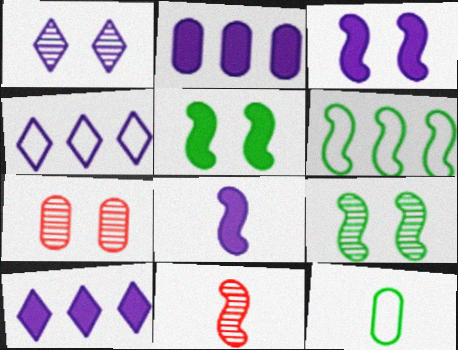[[1, 7, 9], 
[2, 7, 12], 
[3, 6, 11]]